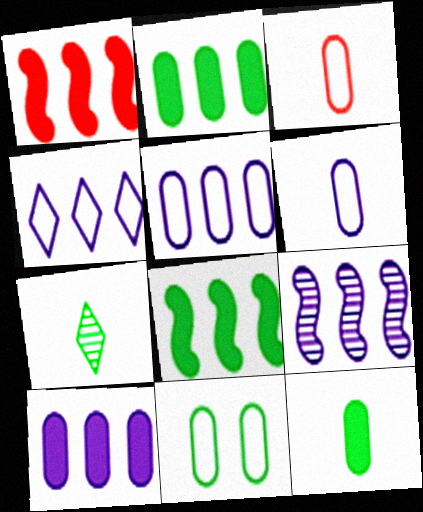[[3, 5, 11], 
[4, 9, 10], 
[7, 8, 11]]